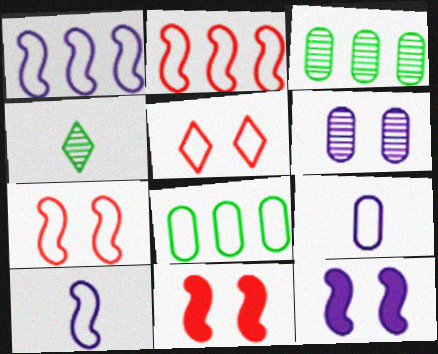[[5, 8, 10]]